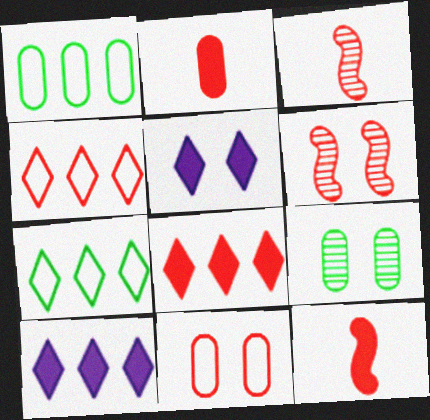[[1, 3, 5], 
[2, 4, 6], 
[3, 8, 11]]